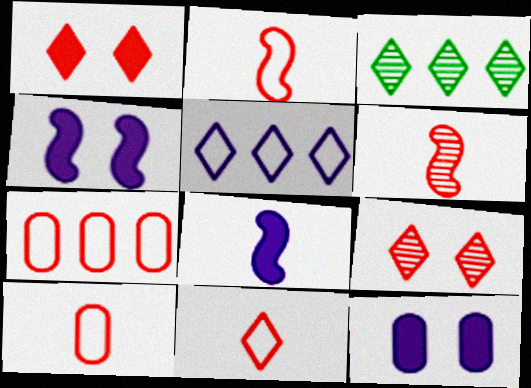[[1, 6, 7], 
[2, 3, 12], 
[2, 10, 11], 
[3, 4, 10]]